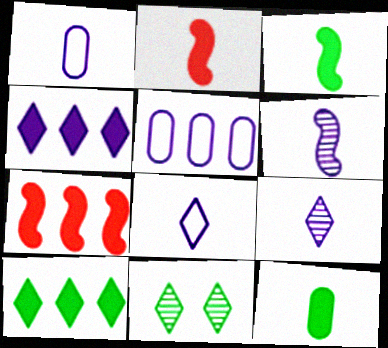[[1, 7, 11], 
[2, 5, 11]]